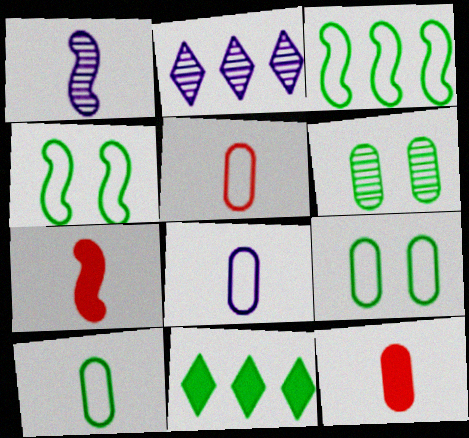[[2, 4, 12], 
[2, 7, 9], 
[5, 8, 10]]